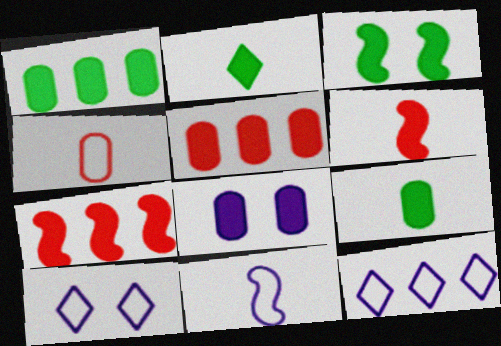[[1, 2, 3], 
[2, 7, 8], 
[5, 8, 9]]